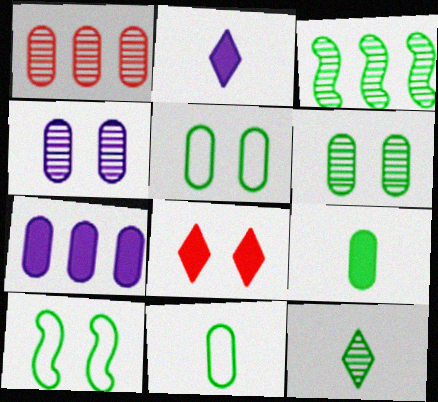[[1, 2, 10], 
[3, 6, 12], 
[4, 8, 10]]